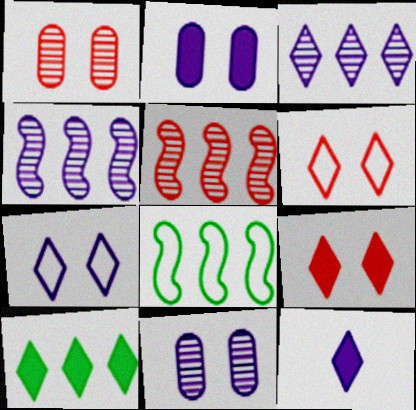[[1, 8, 12], 
[3, 7, 12], 
[9, 10, 12]]